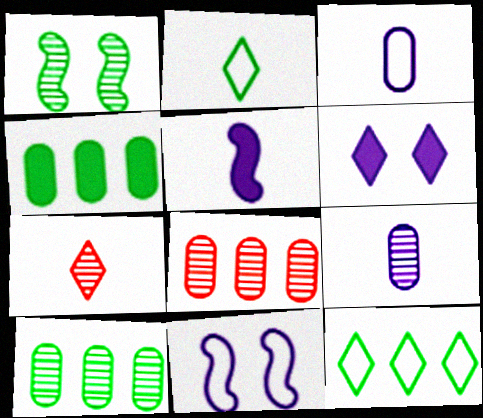[[1, 2, 4], 
[4, 7, 11], 
[6, 7, 12]]